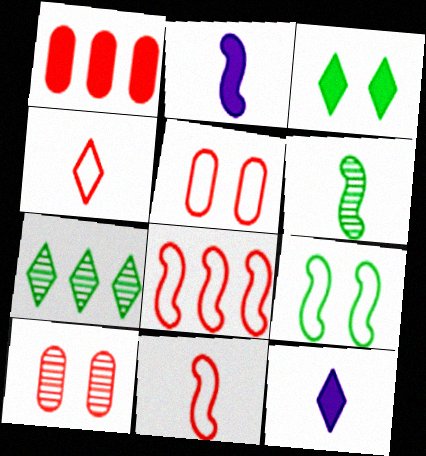[[1, 2, 3], 
[2, 5, 7], 
[2, 6, 11], 
[4, 5, 8]]